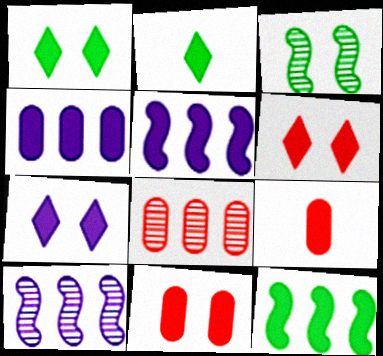[[1, 5, 9], 
[1, 6, 7], 
[2, 5, 11], 
[7, 9, 12]]